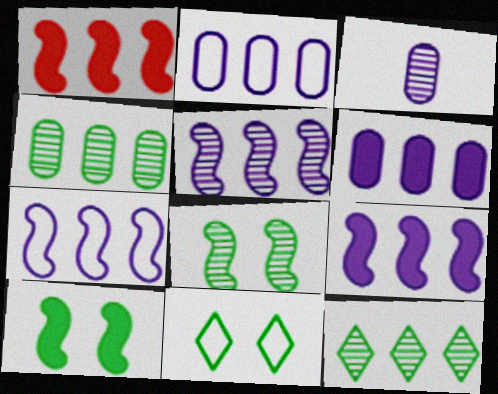[[1, 2, 12], 
[1, 3, 11], 
[5, 7, 9]]